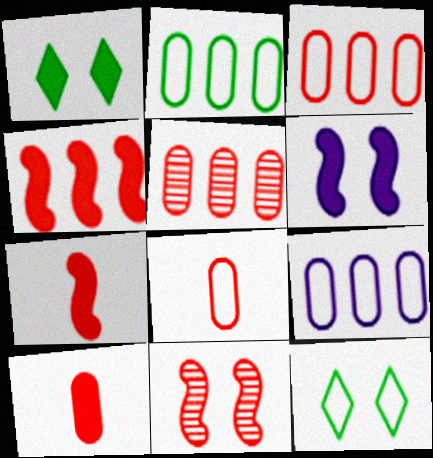[[2, 3, 9]]